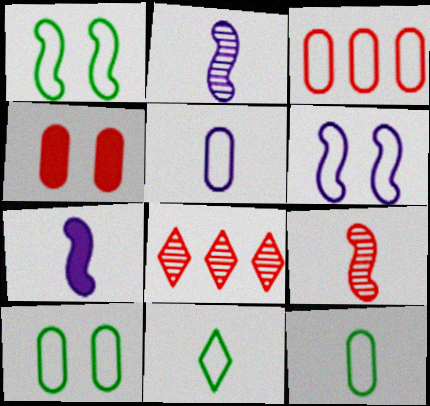[[3, 5, 10], 
[3, 6, 11], 
[7, 8, 10]]